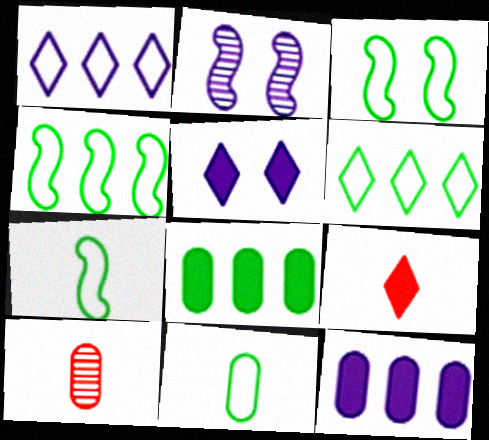[[3, 4, 7], 
[3, 6, 11], 
[4, 5, 10]]